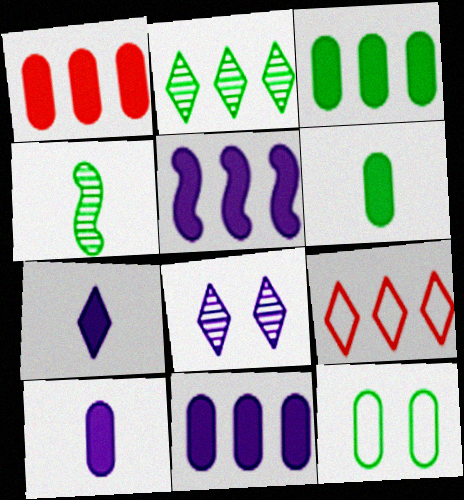[[1, 3, 11]]